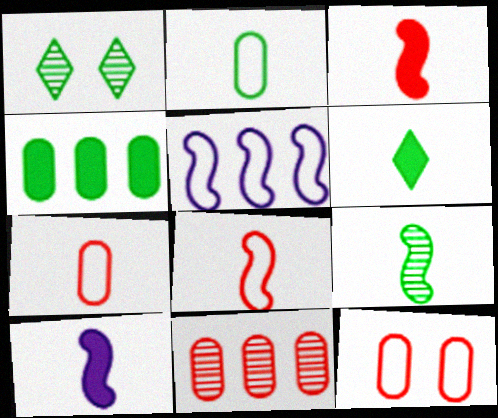[[2, 6, 9], 
[8, 9, 10]]